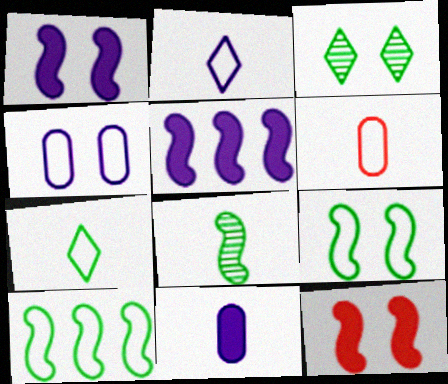[[3, 4, 12], 
[3, 5, 6]]